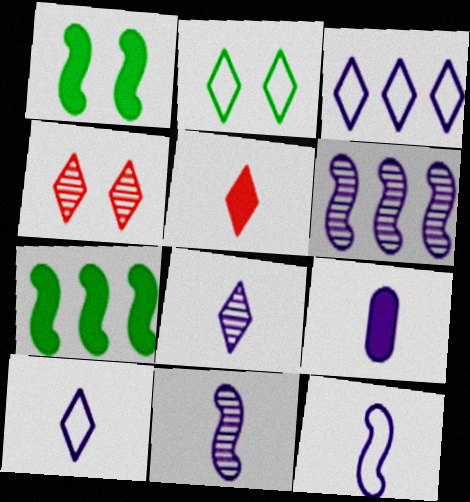[[8, 9, 12], 
[9, 10, 11]]